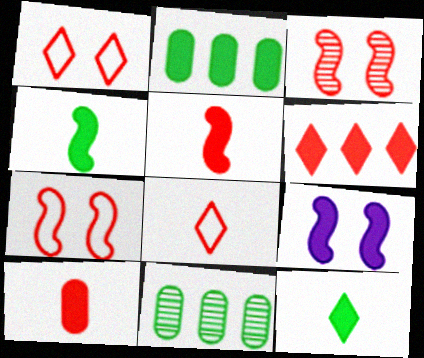[[8, 9, 11]]